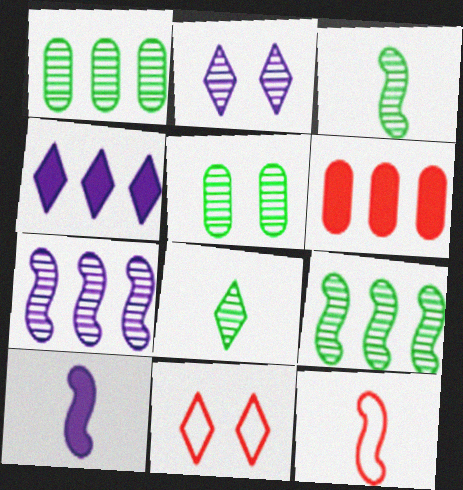[[1, 10, 11], 
[3, 10, 12], 
[4, 5, 12], 
[4, 8, 11], 
[5, 8, 9]]